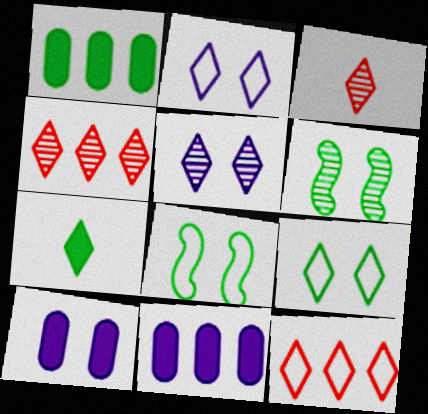[[2, 4, 7], 
[3, 8, 11], 
[5, 7, 12]]